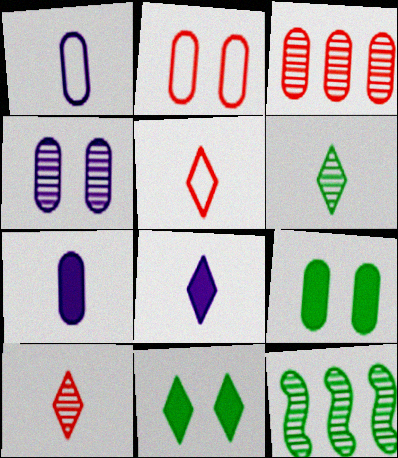[[1, 3, 9], 
[2, 4, 9], 
[2, 8, 12], 
[4, 10, 12], 
[5, 6, 8]]